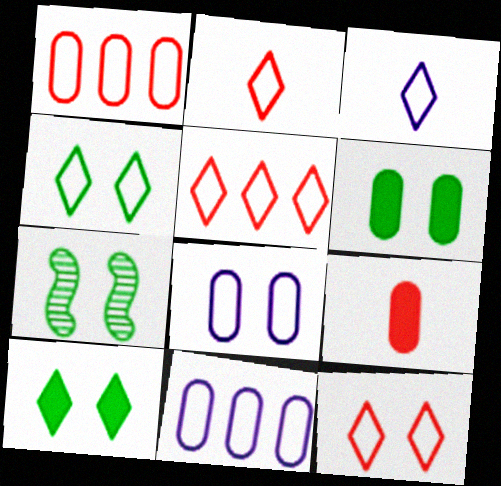[[2, 5, 12], 
[3, 4, 5], 
[4, 6, 7]]